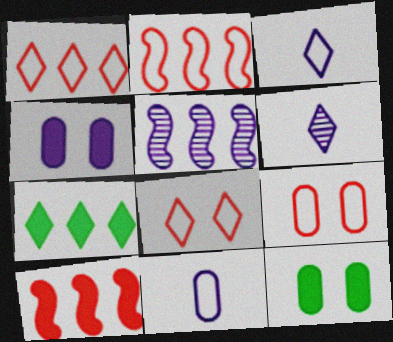[[2, 6, 12], 
[3, 4, 5], 
[6, 7, 8]]